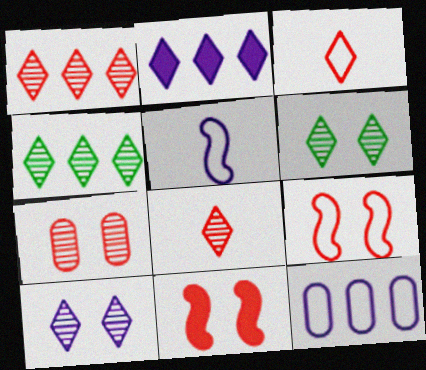[[2, 3, 6], 
[4, 8, 10]]